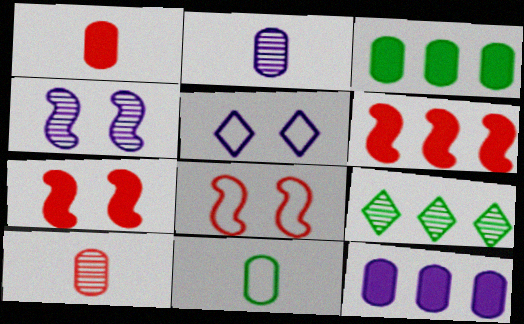[[1, 2, 11], 
[4, 9, 10]]